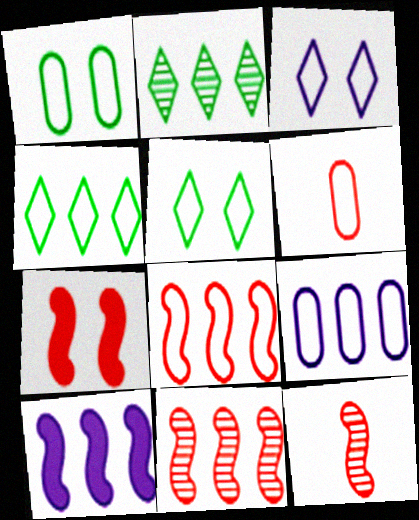[[1, 6, 9], 
[4, 8, 9], 
[7, 8, 12]]